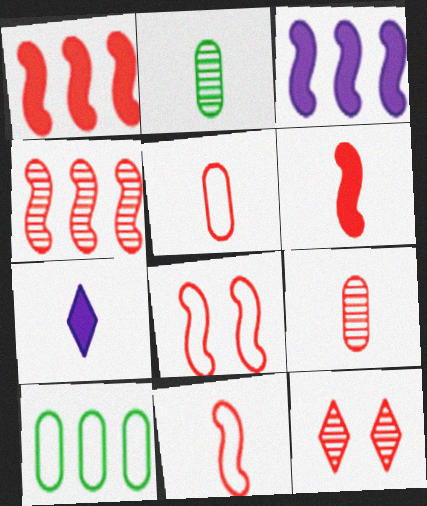[[1, 5, 12], 
[2, 7, 11], 
[4, 6, 8], 
[4, 9, 12]]